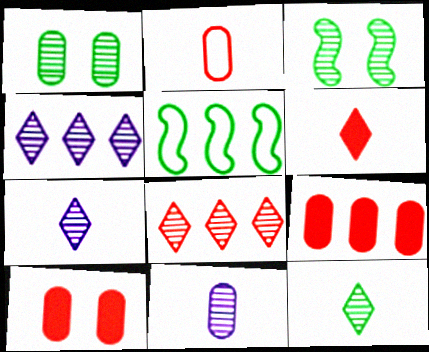[[3, 8, 11], 
[4, 5, 9], 
[5, 7, 10]]